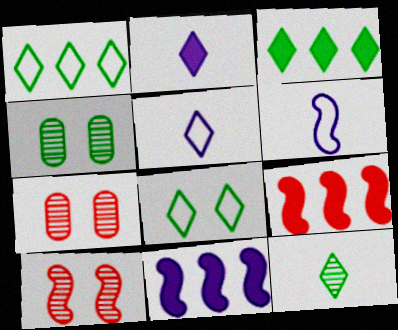[[3, 6, 7], 
[3, 8, 12], 
[4, 5, 9]]